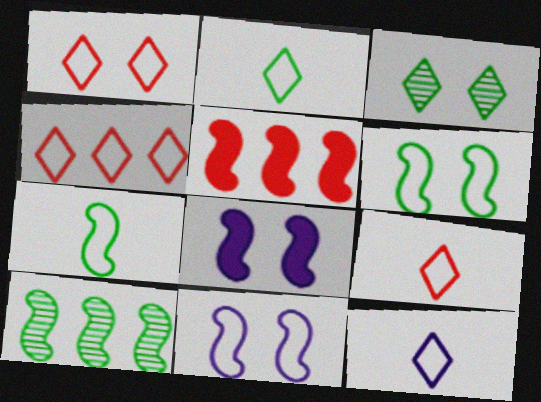[[1, 4, 9], 
[2, 9, 12]]